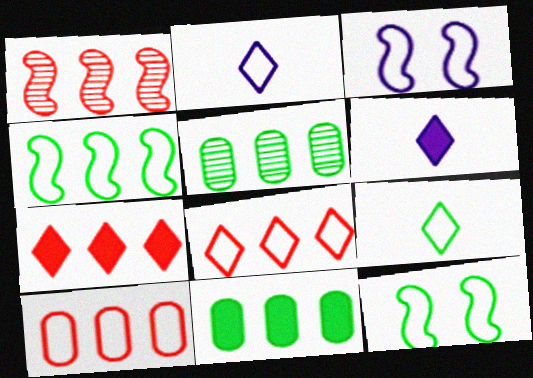[[1, 7, 10], 
[2, 10, 12], 
[3, 9, 10]]